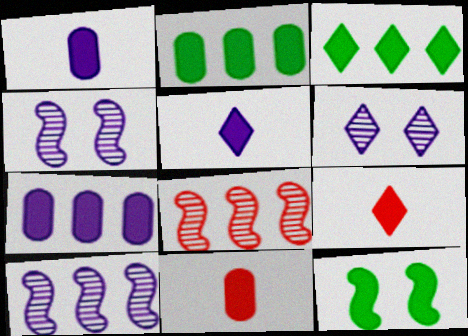[[7, 9, 12]]